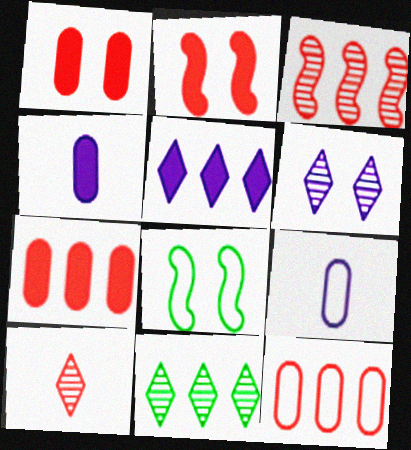[[1, 6, 8], 
[2, 9, 11], 
[2, 10, 12], 
[6, 10, 11]]